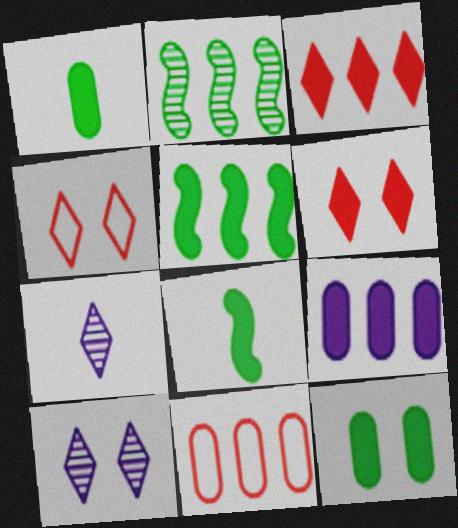[[3, 5, 9], 
[6, 8, 9], 
[8, 10, 11]]